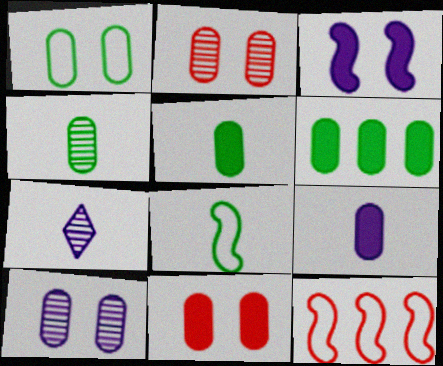[[1, 4, 6], 
[1, 10, 11], 
[6, 9, 11]]